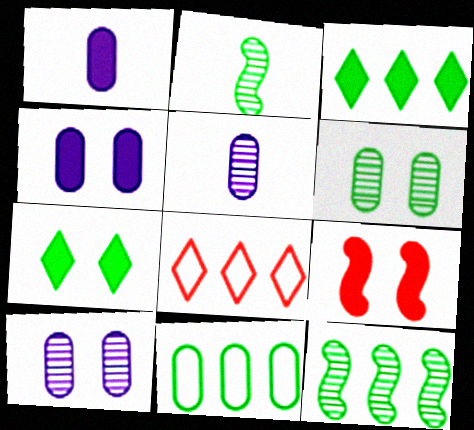[[1, 3, 9], 
[2, 4, 8], 
[2, 7, 11], 
[3, 11, 12], 
[4, 7, 9]]